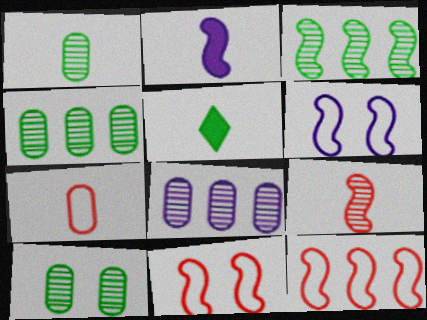[[1, 4, 10], 
[2, 3, 11], 
[5, 8, 11]]